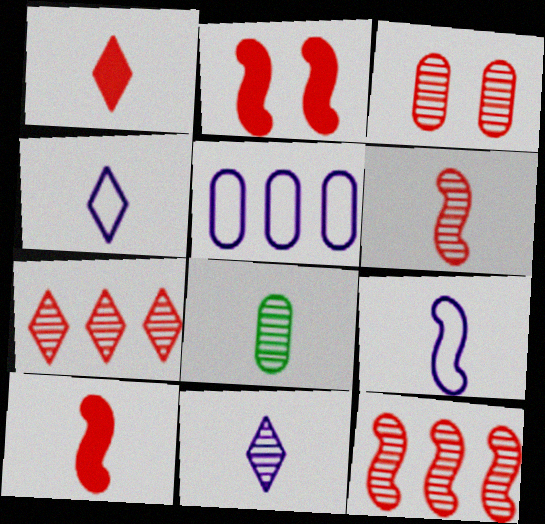[[1, 8, 9], 
[3, 6, 7], 
[4, 8, 10], 
[6, 8, 11]]